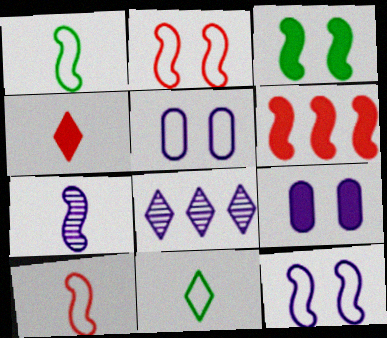[]